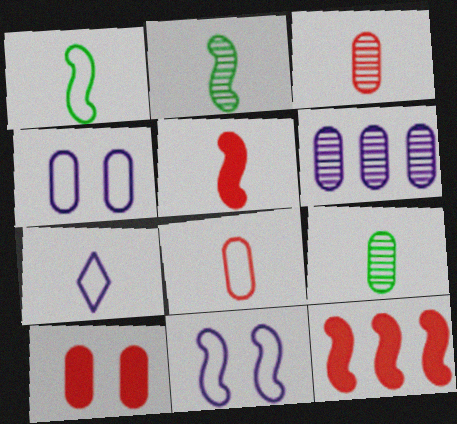[[1, 7, 8], 
[2, 11, 12], 
[5, 7, 9]]